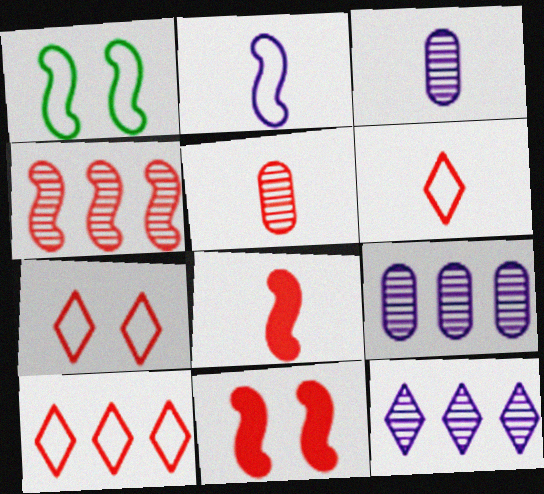[[5, 6, 8], 
[5, 10, 11], 
[6, 7, 10]]